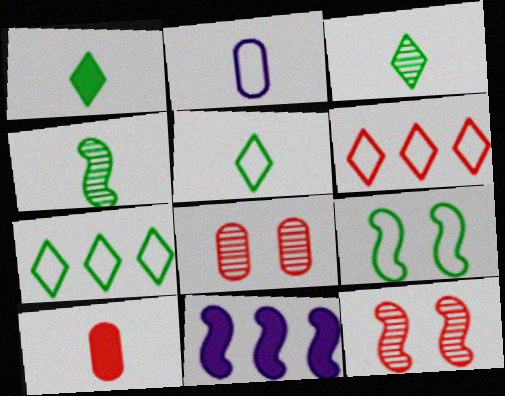[[1, 3, 5], 
[2, 6, 9], 
[5, 8, 11], 
[6, 10, 12]]